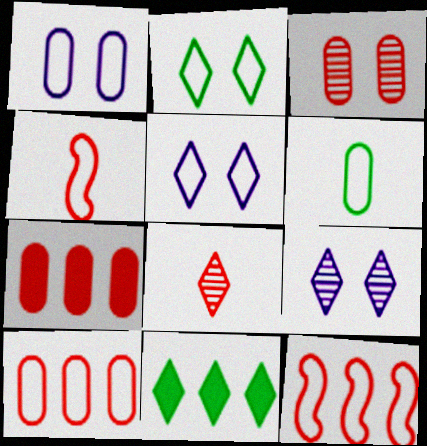[[1, 6, 10], 
[5, 6, 12], 
[5, 8, 11]]